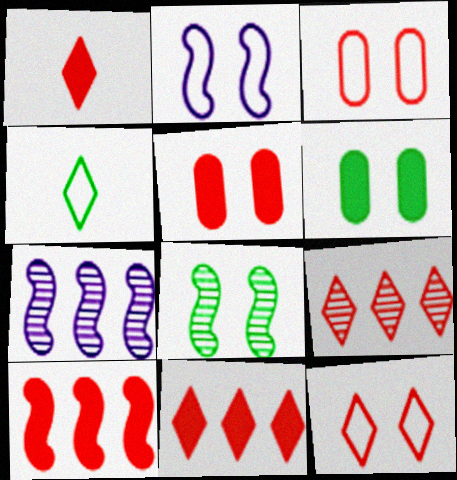[[1, 5, 10], 
[1, 9, 12], 
[4, 5, 7]]